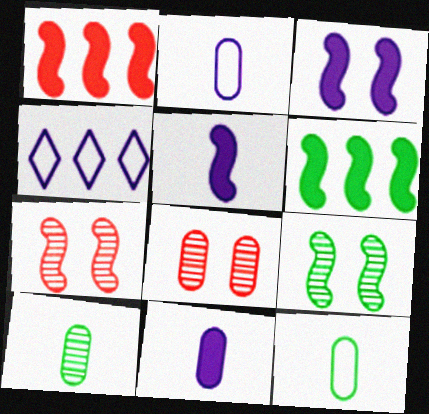[]